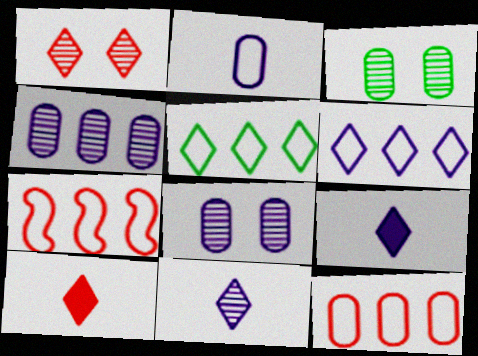[[1, 5, 9], 
[3, 7, 9]]